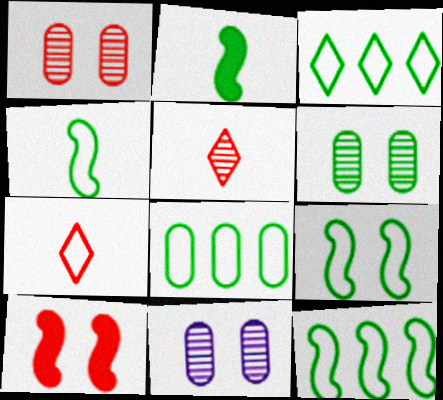[[1, 6, 11], 
[2, 3, 6], 
[3, 8, 12], 
[4, 9, 12]]